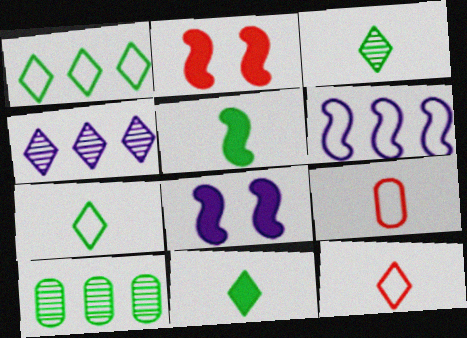[[3, 7, 11], 
[8, 10, 12]]